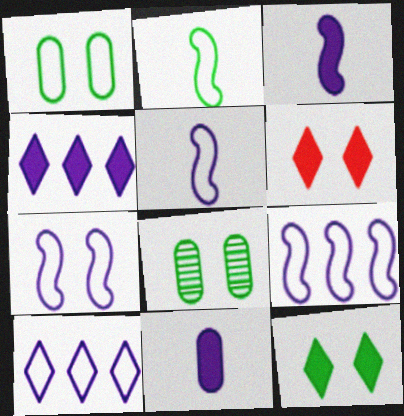[[5, 7, 9], 
[6, 7, 8]]